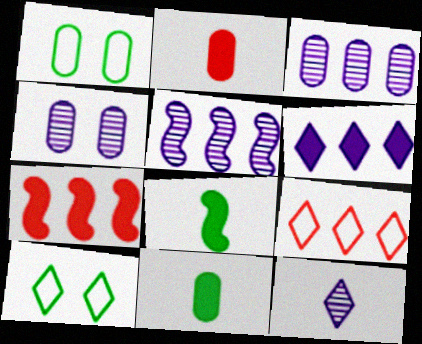[[1, 2, 3], 
[1, 7, 12], 
[2, 5, 10], 
[4, 5, 12], 
[4, 8, 9]]